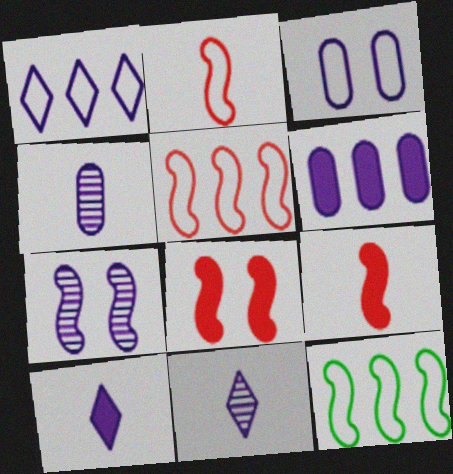[[3, 4, 6], 
[7, 9, 12]]